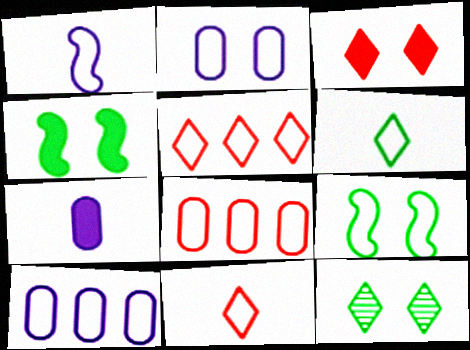[[9, 10, 11]]